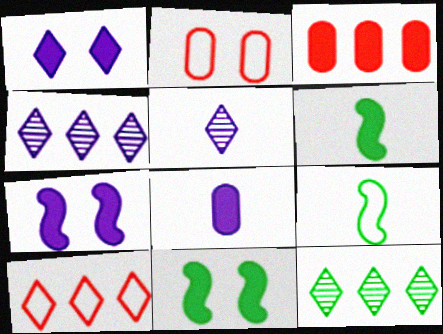[[1, 3, 6], 
[2, 4, 6]]